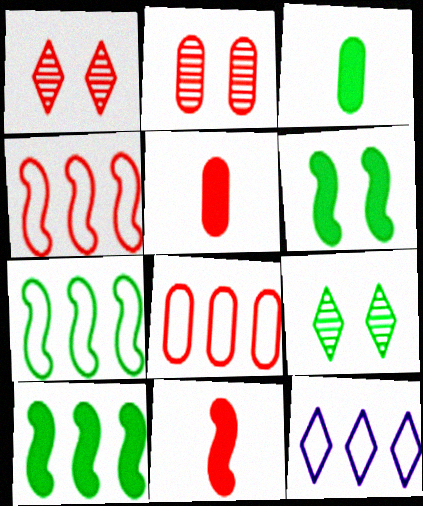[[1, 4, 5], 
[1, 8, 11], 
[2, 5, 8], 
[3, 7, 9], 
[7, 8, 12]]